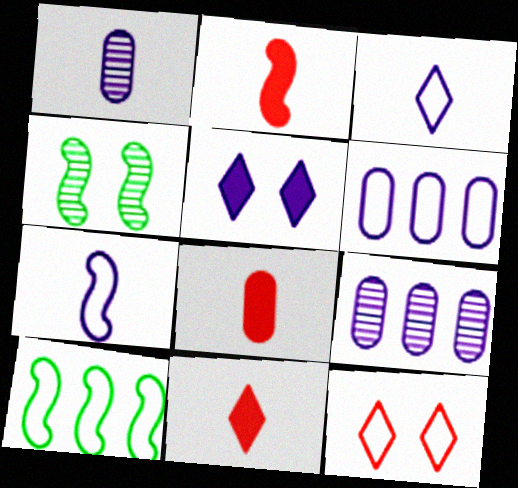[[2, 8, 11], 
[4, 6, 11], 
[5, 7, 9]]